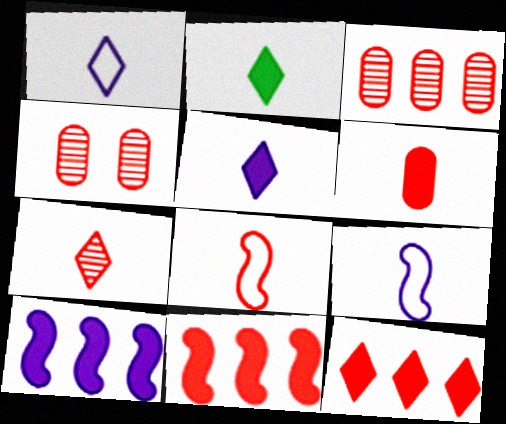[[1, 2, 7], 
[4, 8, 12], 
[6, 7, 8]]